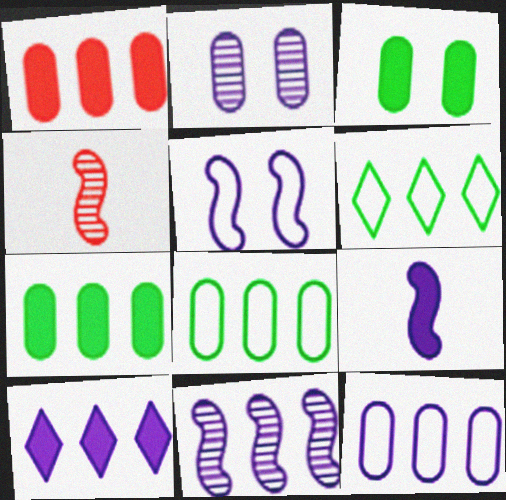[[1, 6, 11], 
[5, 9, 11], 
[10, 11, 12]]